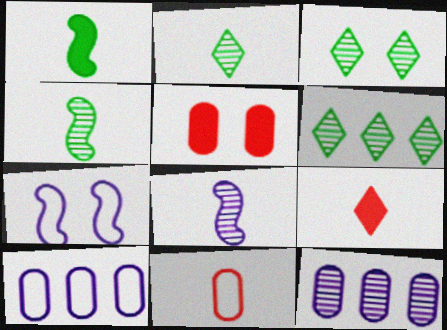[[2, 3, 6], 
[3, 5, 7]]